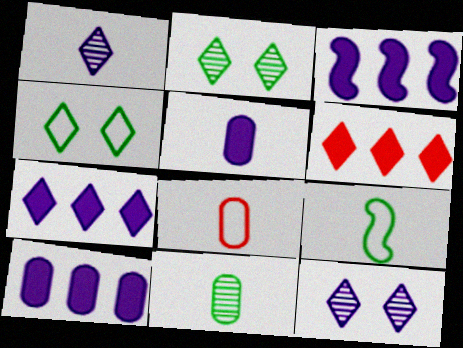[[1, 4, 6], 
[2, 3, 8], 
[3, 7, 10], 
[5, 8, 11]]